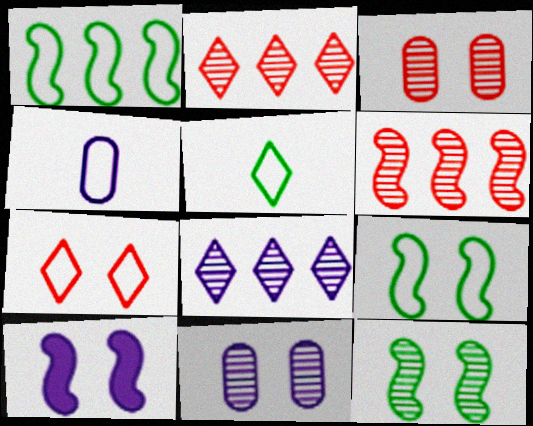[[1, 4, 7], 
[4, 8, 10]]